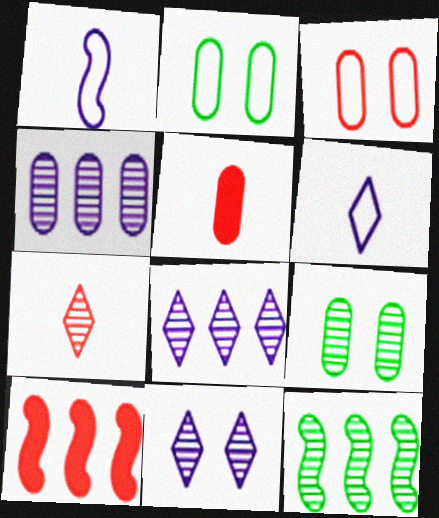[[2, 4, 5], 
[3, 7, 10], 
[6, 9, 10]]